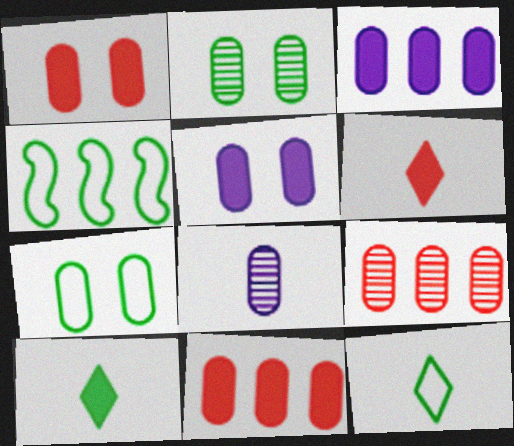[[2, 4, 10], 
[2, 8, 9], 
[4, 7, 12], 
[7, 8, 11]]